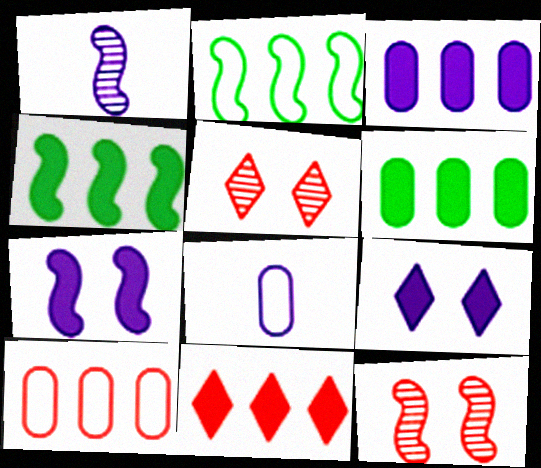[[3, 4, 11], 
[4, 5, 8]]